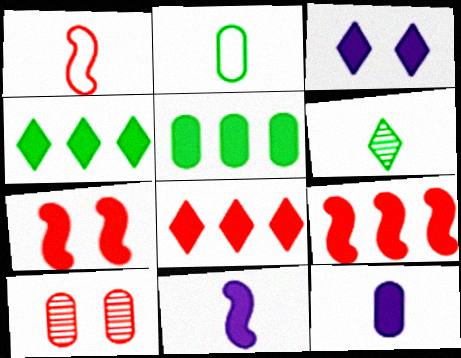[[1, 6, 12], 
[1, 8, 10], 
[4, 7, 12]]